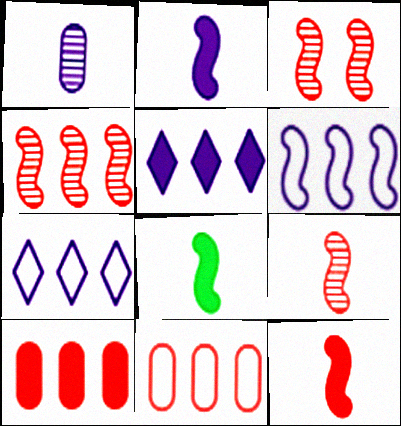[[2, 8, 12], 
[3, 4, 9], 
[3, 6, 8]]